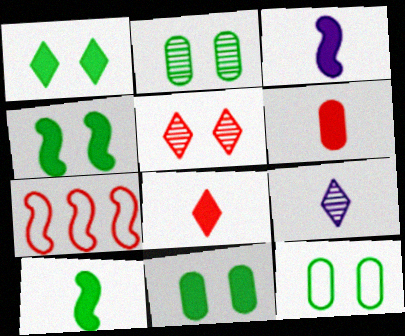[[1, 4, 11], 
[2, 11, 12], 
[5, 6, 7], 
[7, 9, 11]]